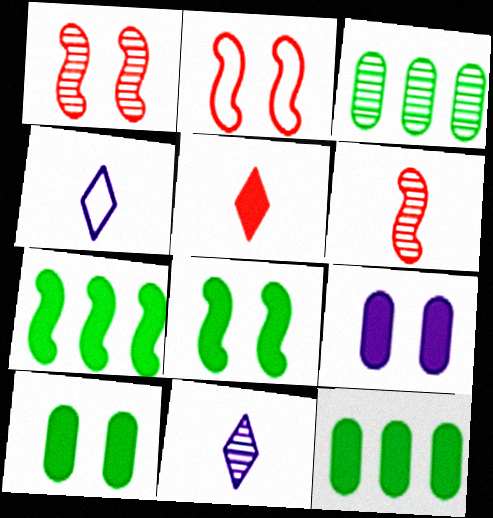[[1, 3, 11], 
[1, 4, 12], 
[2, 11, 12], 
[5, 7, 9]]